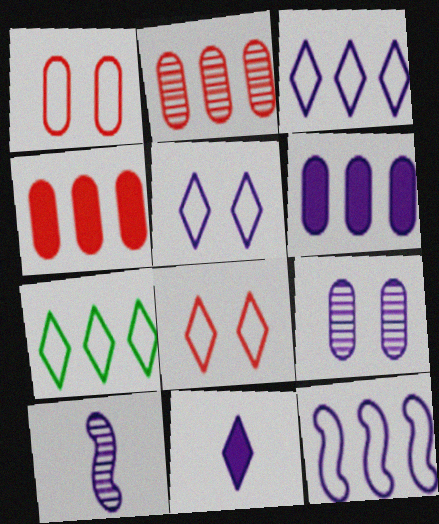[[5, 6, 10], 
[9, 11, 12]]